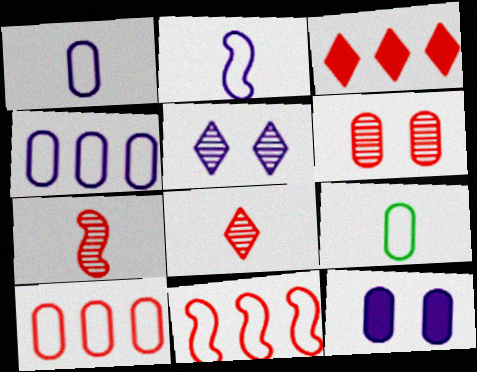[]